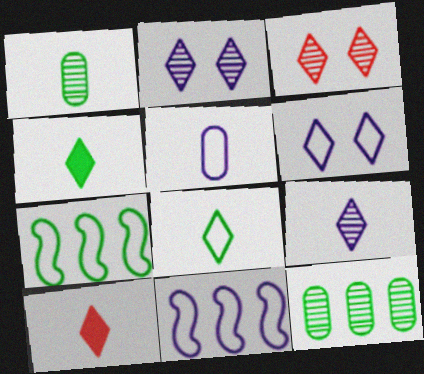[[5, 6, 11], 
[8, 9, 10]]